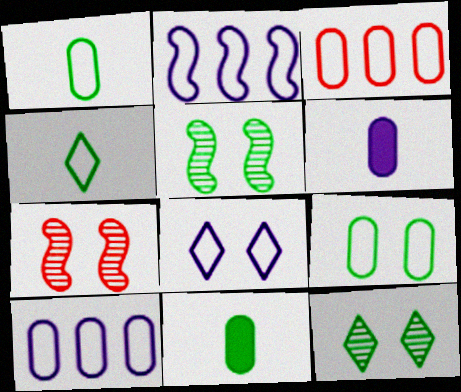[]